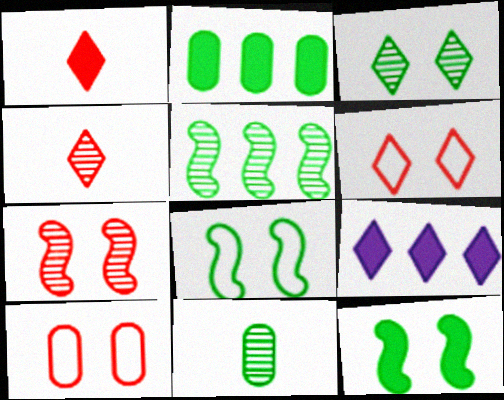[[3, 5, 11]]